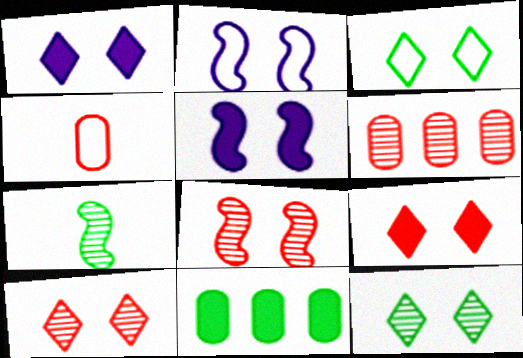[[1, 3, 10], 
[3, 7, 11]]